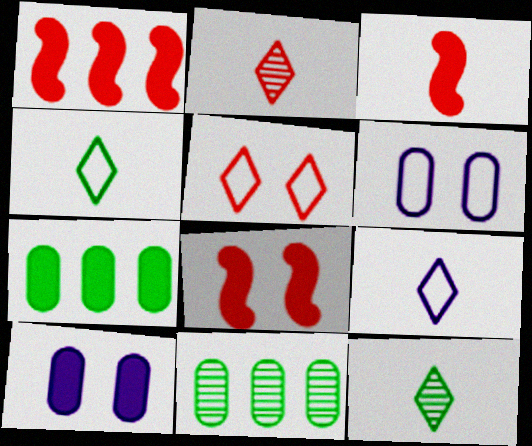[[1, 3, 8], 
[1, 6, 12], 
[8, 9, 11]]